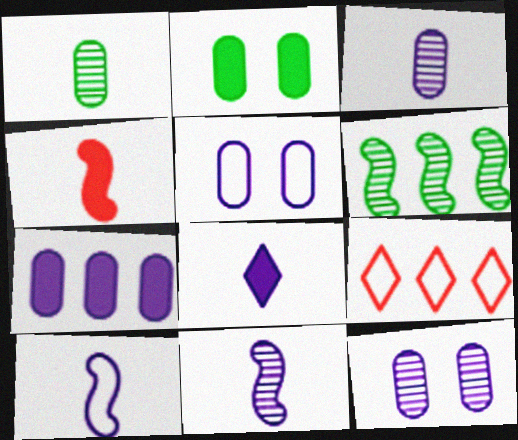[[2, 9, 11], 
[3, 5, 7], 
[3, 8, 10], 
[6, 7, 9]]